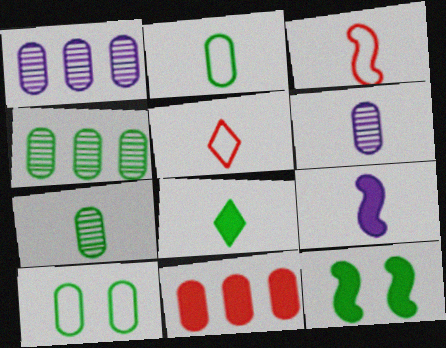[[1, 5, 12], 
[3, 6, 8], 
[5, 7, 9], 
[6, 10, 11]]